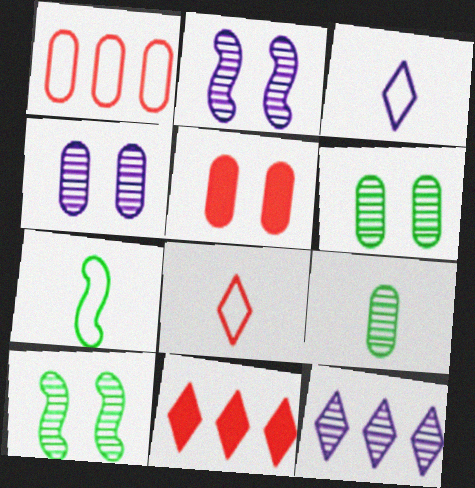[[4, 7, 11], 
[5, 7, 12]]